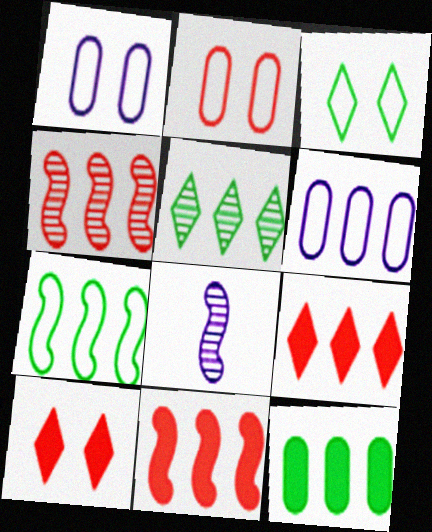[[5, 6, 11], 
[5, 7, 12]]